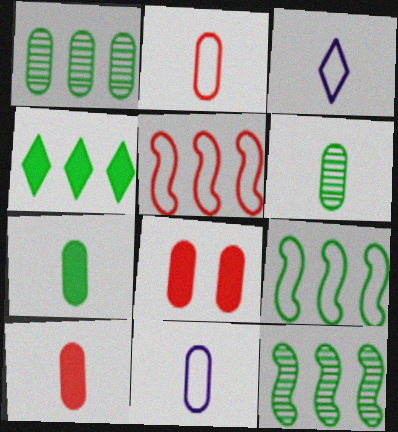[[1, 4, 9], 
[1, 8, 11], 
[3, 8, 12], 
[6, 10, 11]]